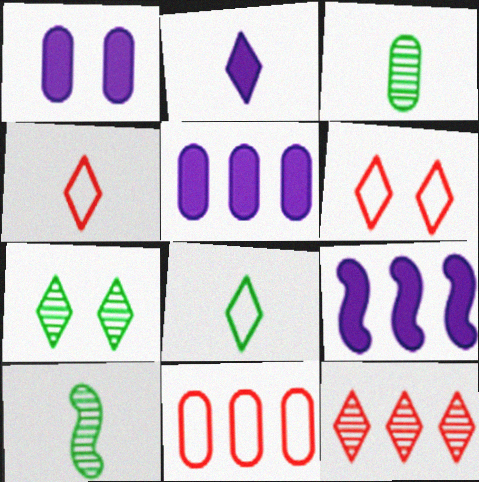[[1, 2, 9], 
[1, 3, 11], 
[3, 6, 9], 
[5, 6, 10]]